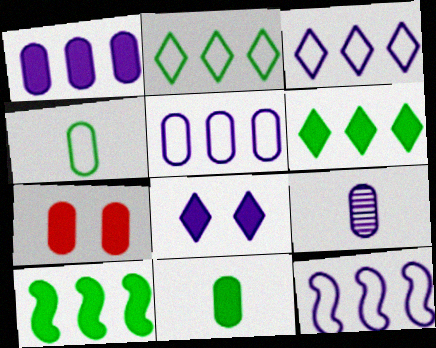[[1, 7, 11], 
[3, 5, 12], 
[8, 9, 12]]